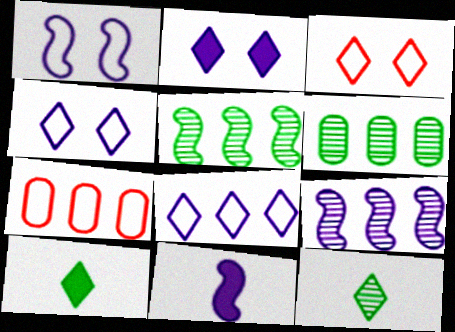[[1, 9, 11], 
[3, 6, 11]]